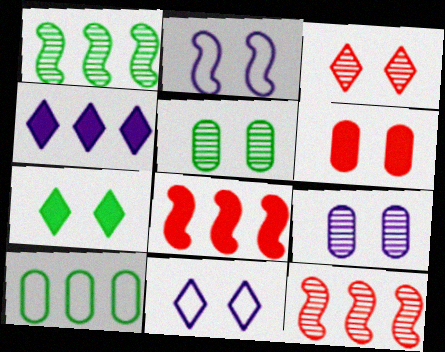[[3, 7, 11], 
[4, 10, 12]]